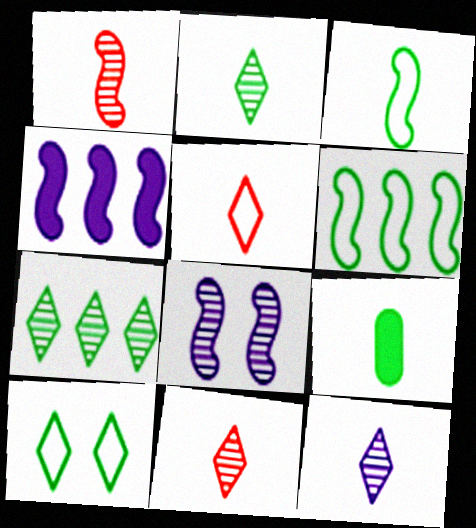[[2, 3, 9], 
[2, 11, 12]]